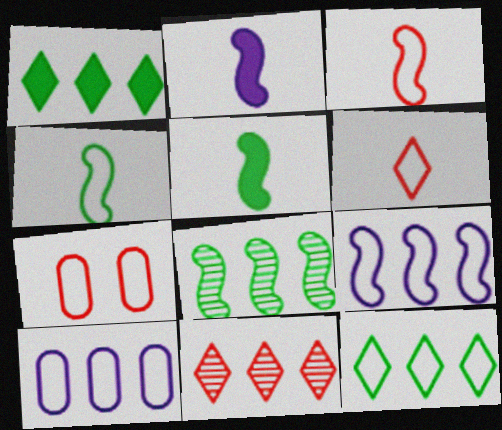[]